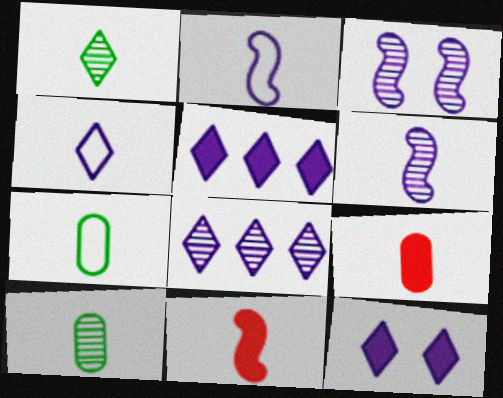[[1, 2, 9], 
[4, 8, 12], 
[4, 10, 11]]